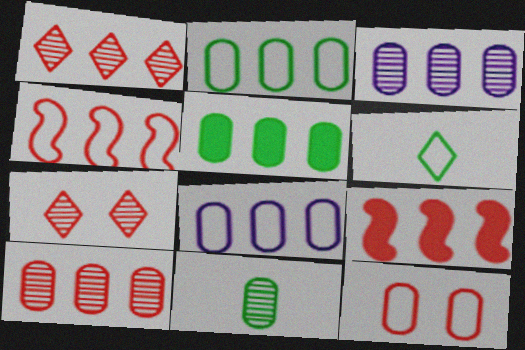[[5, 8, 10]]